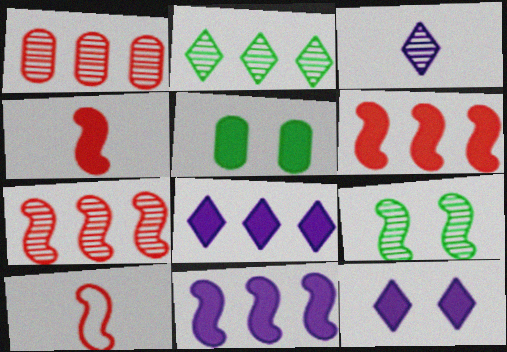[[1, 3, 9], 
[4, 5, 8], 
[9, 10, 11]]